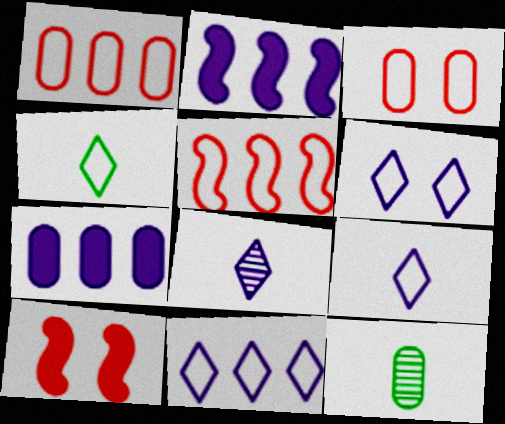[[3, 7, 12], 
[6, 9, 11], 
[10, 11, 12]]